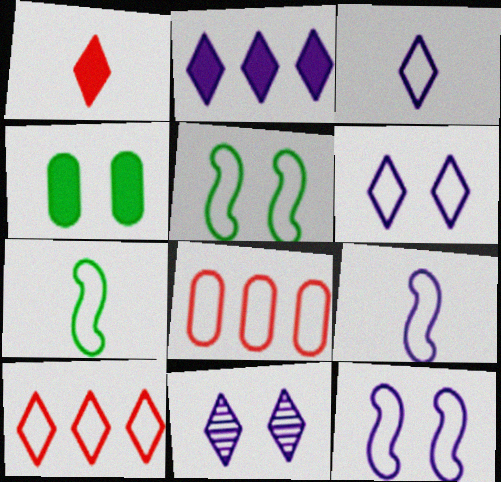[[2, 3, 11], 
[3, 5, 8], 
[6, 7, 8]]